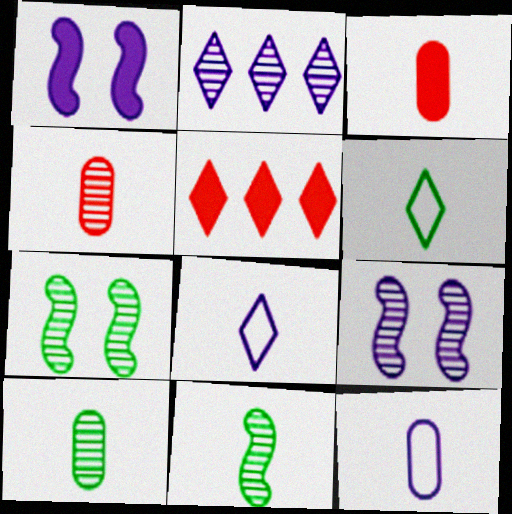[[1, 2, 12], 
[2, 4, 7], 
[3, 8, 11], 
[3, 10, 12], 
[5, 7, 12]]